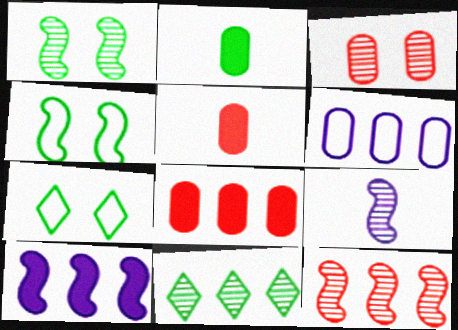[[1, 9, 12], 
[2, 3, 6], 
[2, 4, 11], 
[3, 9, 11], 
[7, 8, 9]]